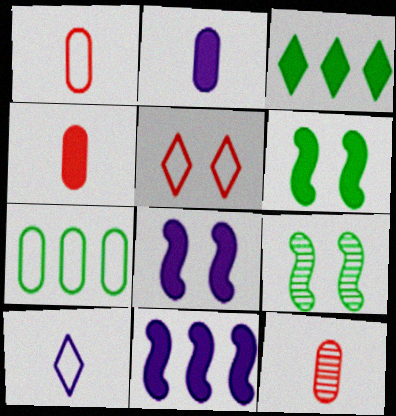[[1, 4, 12], 
[3, 4, 8]]